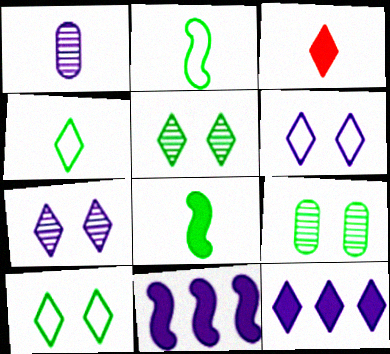[[1, 2, 3], 
[1, 6, 11]]